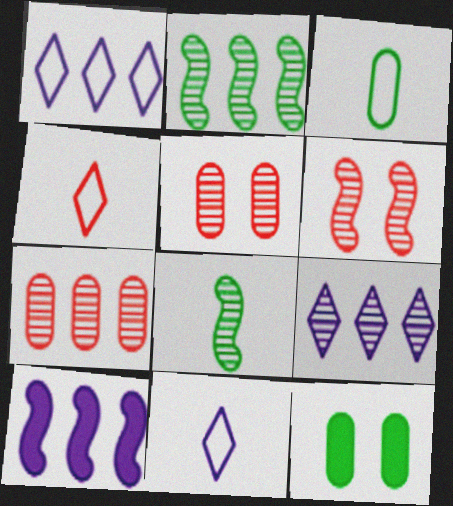[[2, 7, 9], 
[5, 8, 9]]